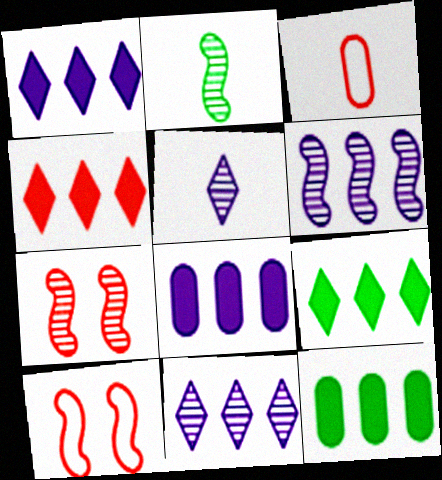[[1, 4, 9], 
[2, 6, 7], 
[3, 4, 7], 
[5, 10, 12]]